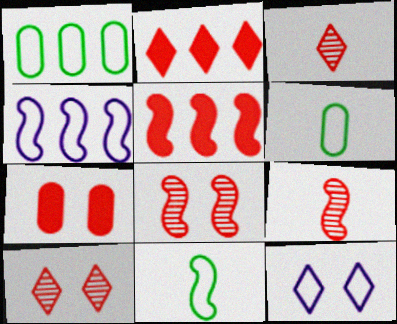[]